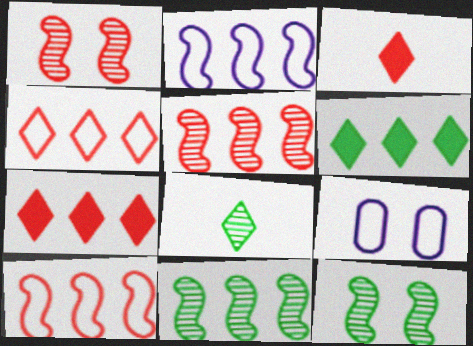[[3, 9, 11]]